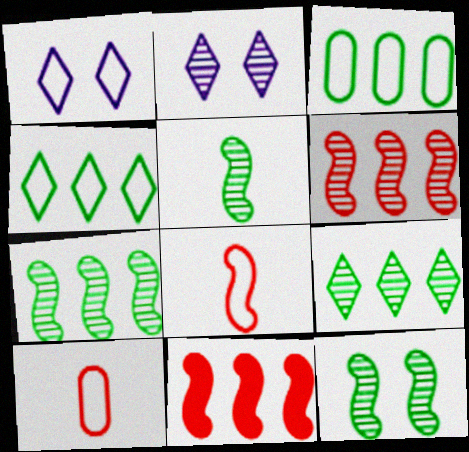[[1, 3, 8], 
[5, 7, 12]]